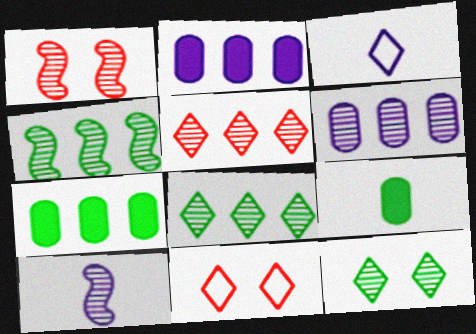[[1, 3, 7], 
[1, 4, 10], 
[4, 5, 6], 
[7, 10, 11]]